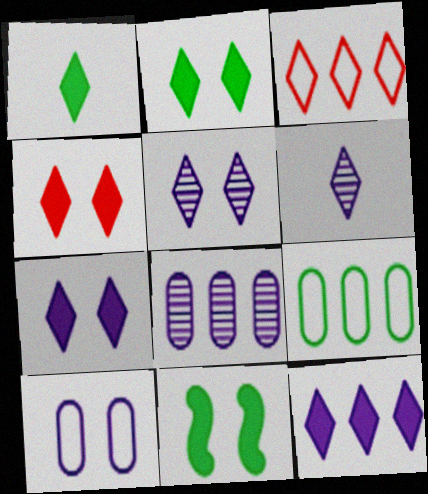[[1, 3, 5], 
[1, 4, 12], 
[2, 3, 6], 
[2, 4, 7]]